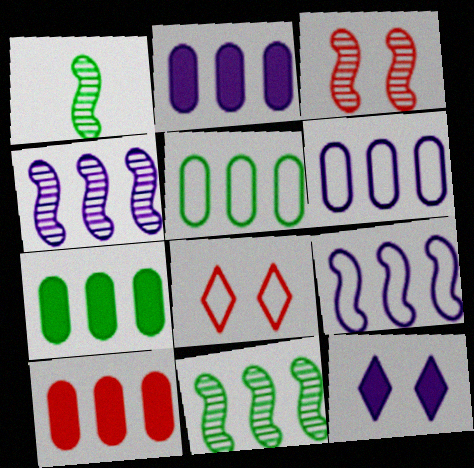[[1, 2, 8], 
[1, 3, 4], 
[2, 7, 10]]